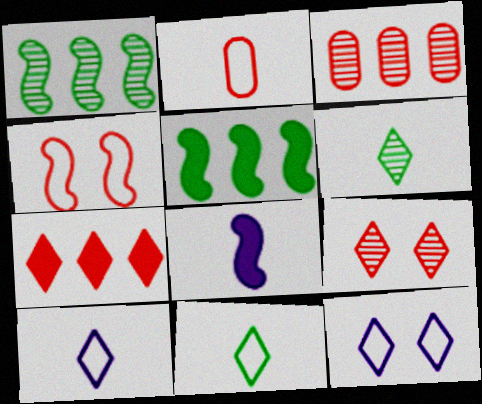[[1, 4, 8], 
[2, 6, 8], 
[6, 7, 12]]